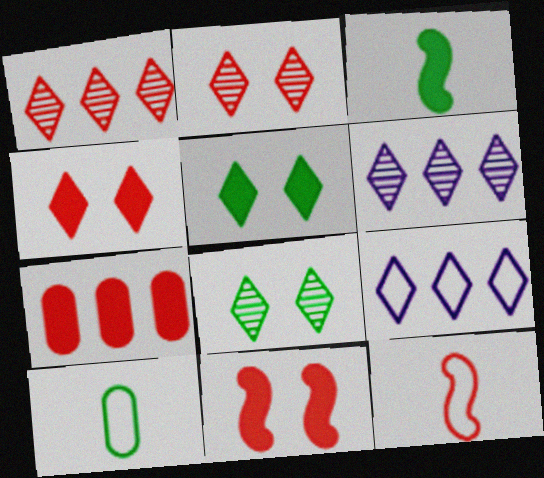[[2, 7, 12], 
[6, 10, 11]]